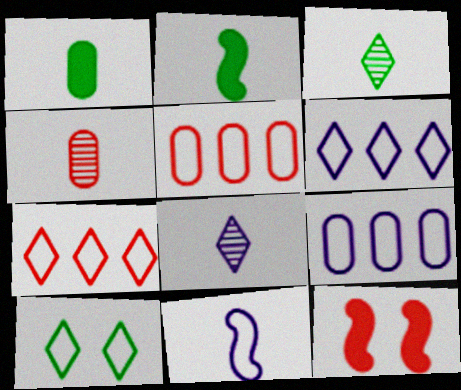[[3, 9, 12], 
[4, 7, 12], 
[5, 10, 11]]